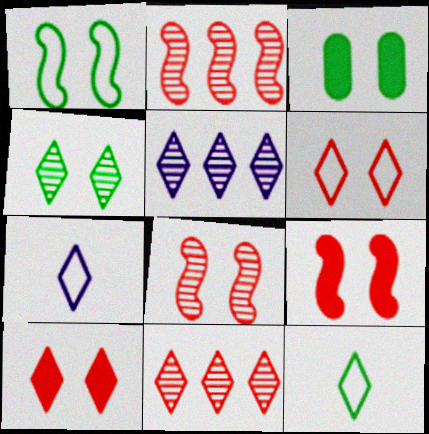[[1, 3, 4], 
[2, 3, 7], 
[5, 10, 12]]